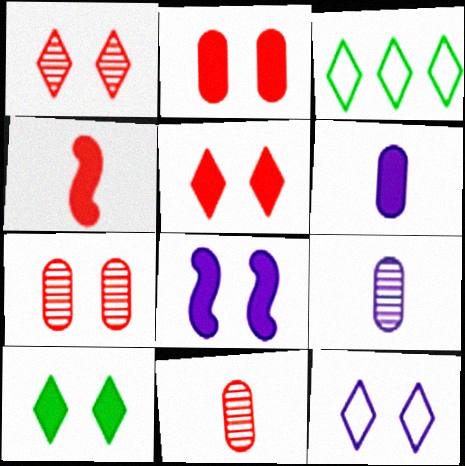[[1, 10, 12], 
[2, 8, 10], 
[3, 8, 11]]